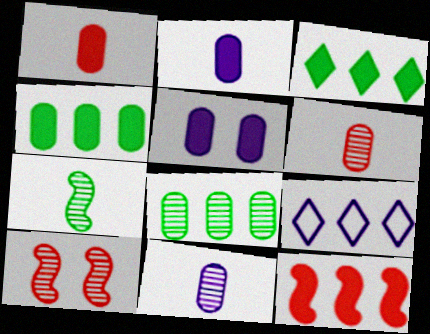[[1, 4, 5], 
[8, 9, 12]]